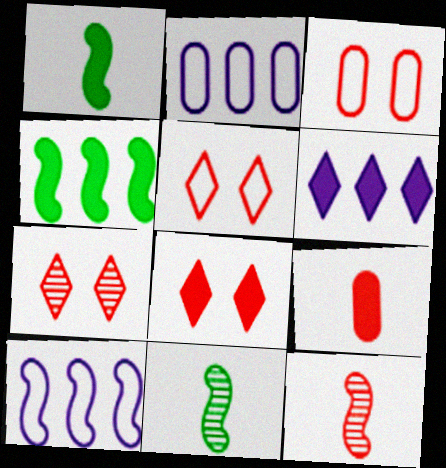[[1, 2, 7], 
[2, 8, 11], 
[3, 6, 11], 
[5, 7, 8]]